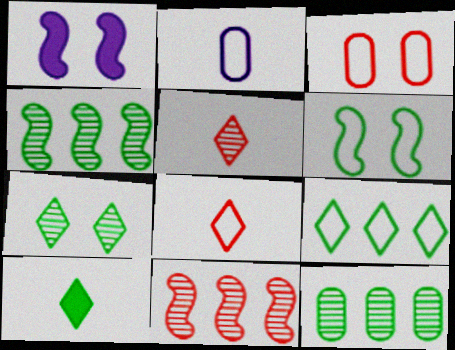[[1, 3, 7], 
[1, 8, 12], 
[6, 10, 12], 
[7, 9, 10]]